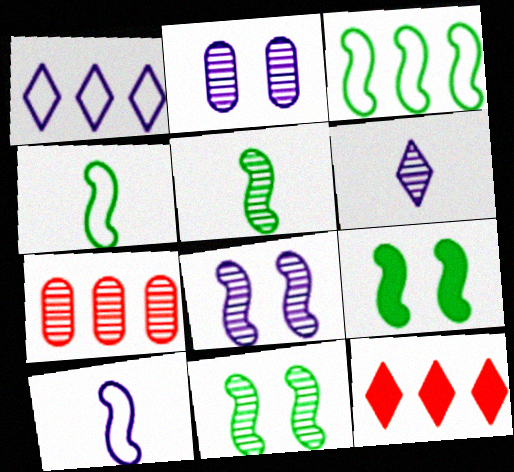[[2, 4, 12], 
[3, 5, 9], 
[6, 7, 11]]